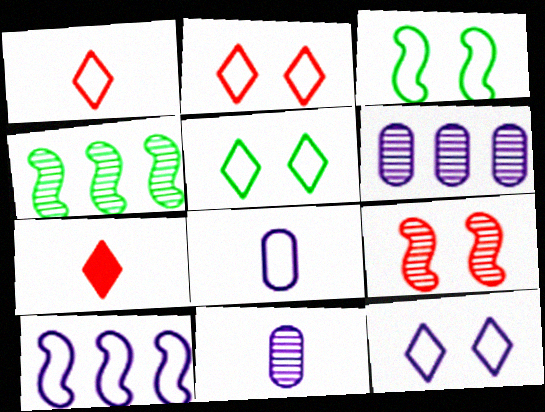[[2, 5, 12], 
[3, 6, 7], 
[8, 10, 12]]